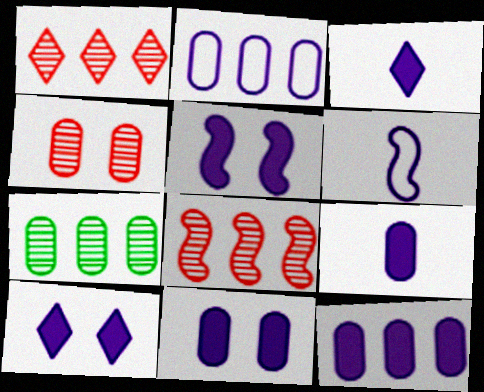[[3, 5, 12], 
[5, 10, 11], 
[9, 11, 12]]